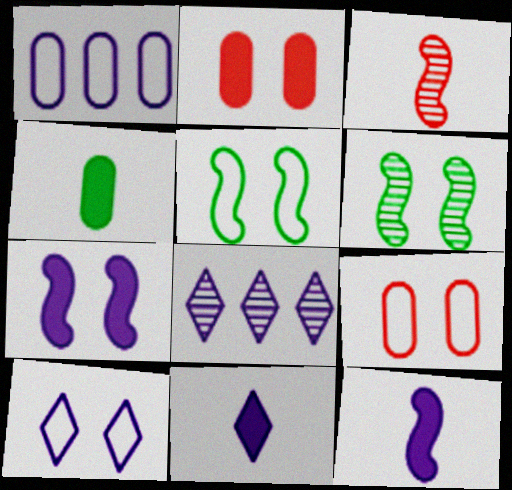[[2, 6, 10], 
[5, 9, 10], 
[8, 10, 11]]